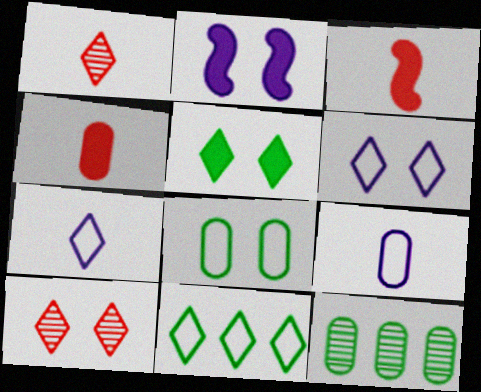[[2, 8, 10], 
[3, 6, 12], 
[5, 6, 10]]